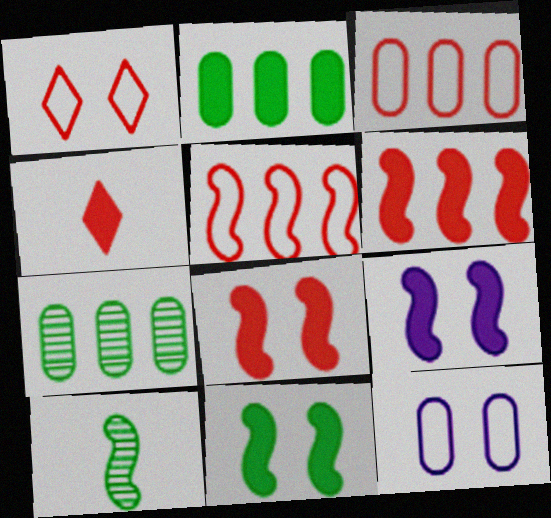[[2, 4, 9], 
[5, 9, 10], 
[8, 9, 11]]